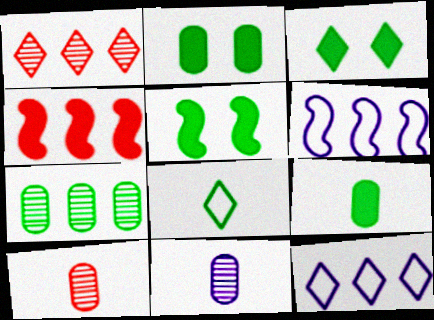[[2, 3, 5], 
[3, 6, 10], 
[4, 7, 12], 
[5, 7, 8], 
[5, 10, 12]]